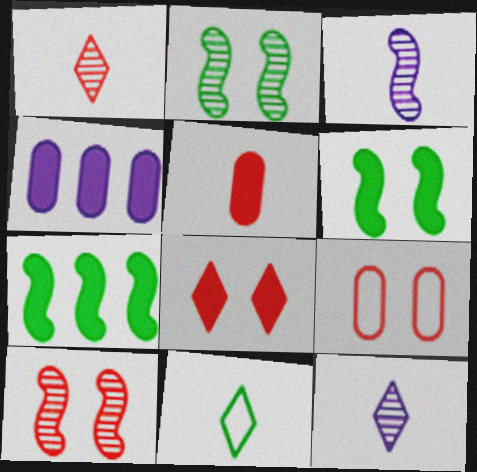[[3, 5, 11], 
[4, 10, 11], 
[7, 9, 12], 
[8, 9, 10]]